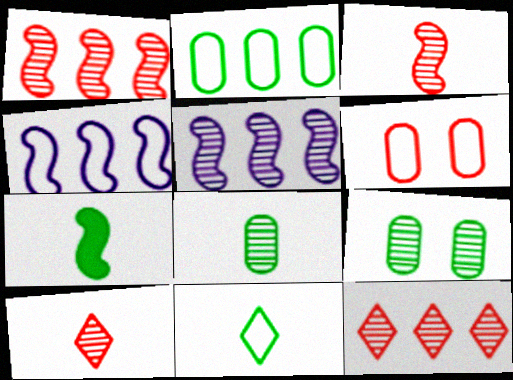[[4, 6, 11], 
[5, 9, 10], 
[7, 8, 11]]